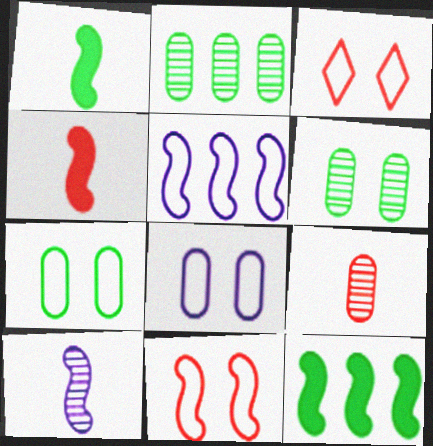[[10, 11, 12]]